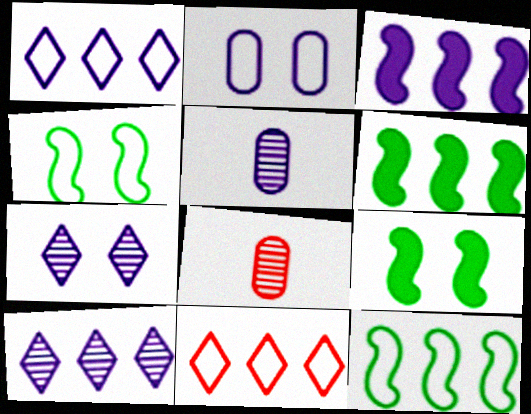[[1, 8, 9], 
[5, 9, 11]]